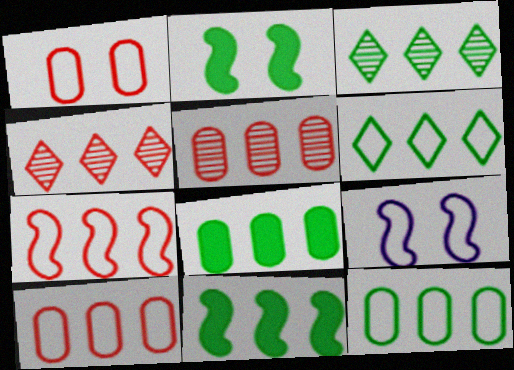[[3, 11, 12]]